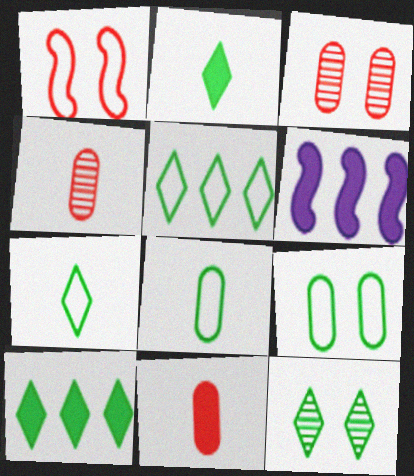[[2, 5, 12], 
[3, 6, 7], 
[7, 10, 12]]